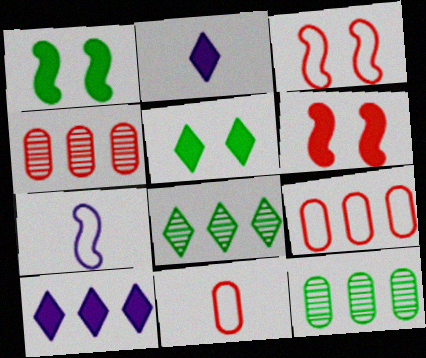[[2, 3, 12], 
[4, 5, 7]]